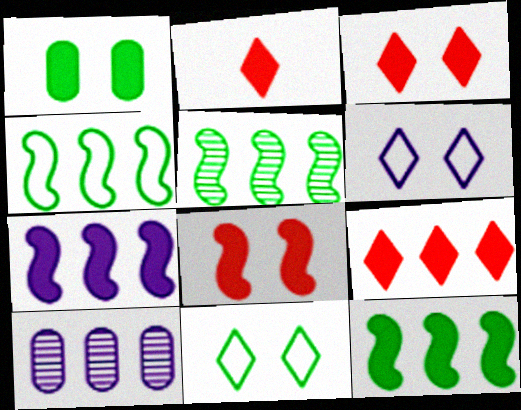[[1, 2, 7], 
[2, 3, 9], 
[4, 5, 12], 
[4, 9, 10]]